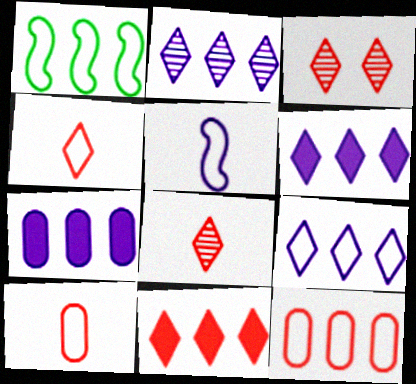[[1, 9, 12], 
[2, 6, 9], 
[3, 4, 11]]